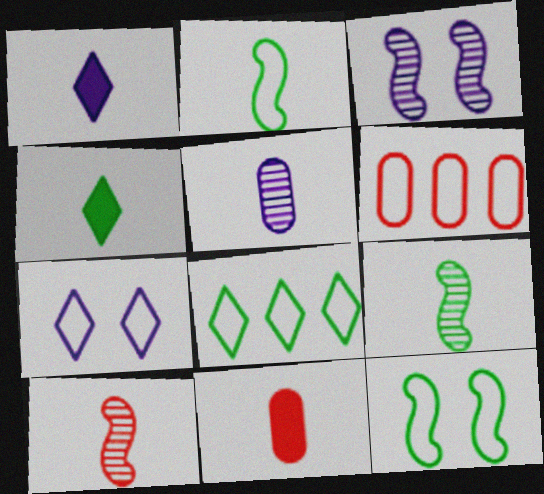[[2, 6, 7], 
[3, 4, 6], 
[3, 8, 11]]